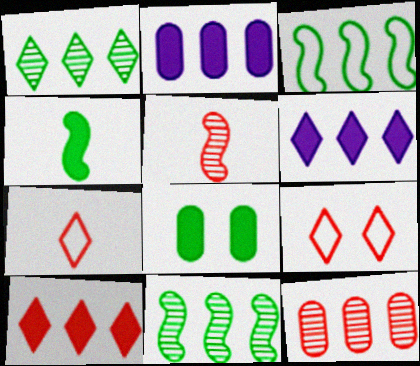[[3, 6, 12]]